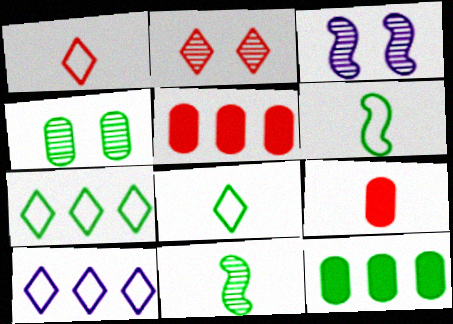[[1, 3, 12], 
[2, 3, 4], 
[3, 5, 8], 
[3, 7, 9]]